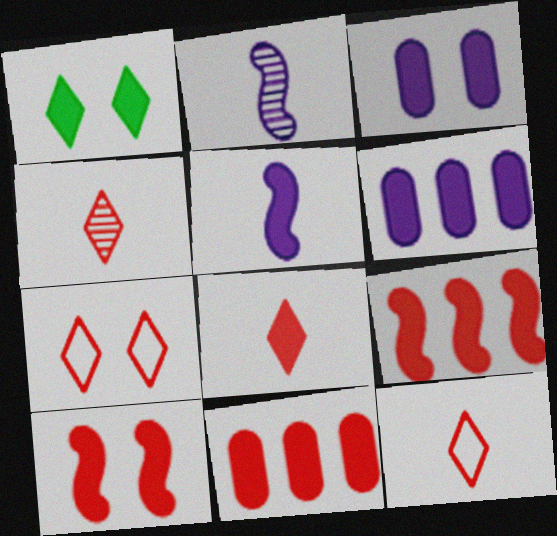[[1, 3, 10], 
[1, 5, 11], 
[4, 8, 12], 
[8, 10, 11]]